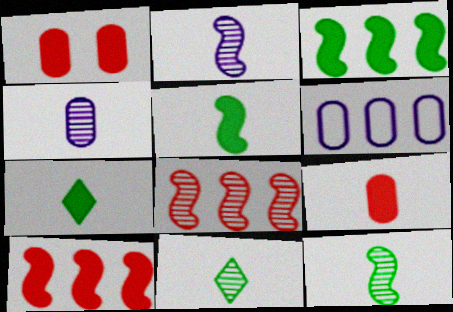[]